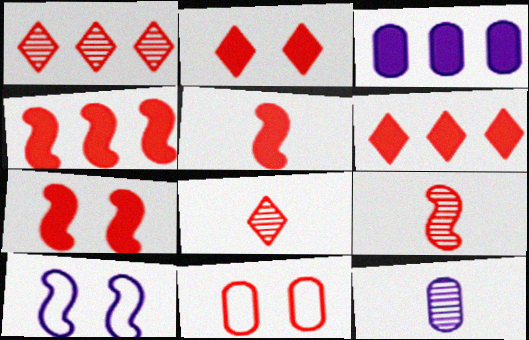[[1, 5, 11], 
[4, 5, 7], 
[4, 8, 11], 
[6, 9, 11]]